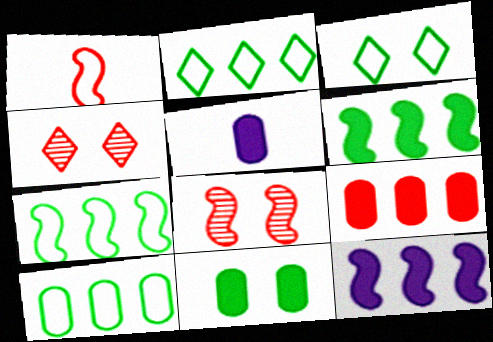[[1, 4, 9], 
[2, 5, 8], 
[2, 7, 10], 
[4, 5, 7], 
[5, 9, 11]]